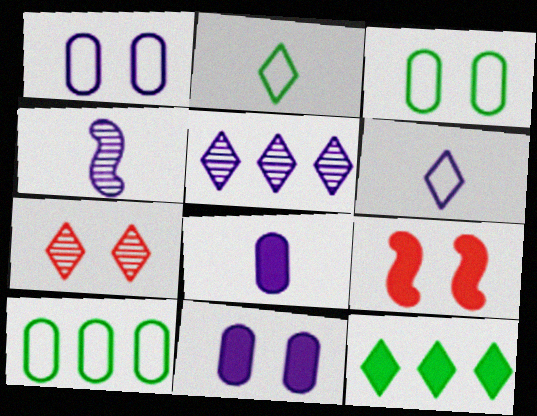[[4, 6, 8], 
[6, 7, 12], 
[8, 9, 12]]